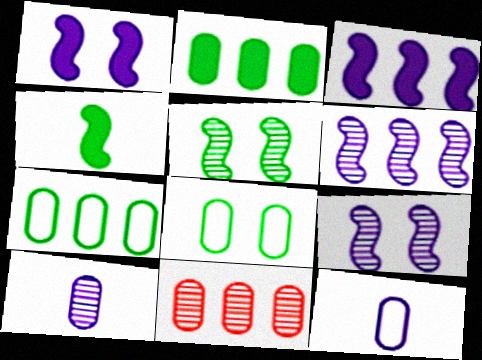[]